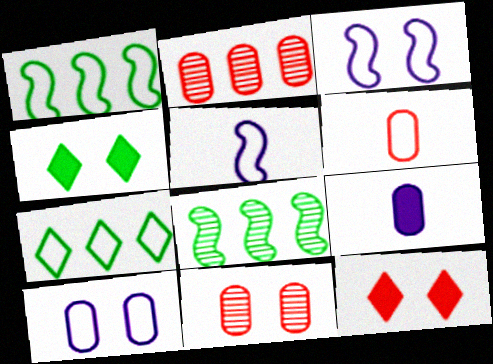[[2, 4, 5], 
[3, 4, 11], 
[3, 6, 7]]